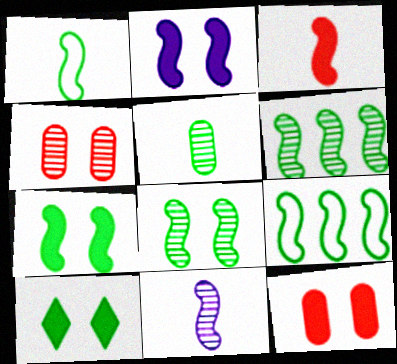[[1, 3, 11], 
[1, 6, 7], 
[2, 10, 12], 
[5, 9, 10]]